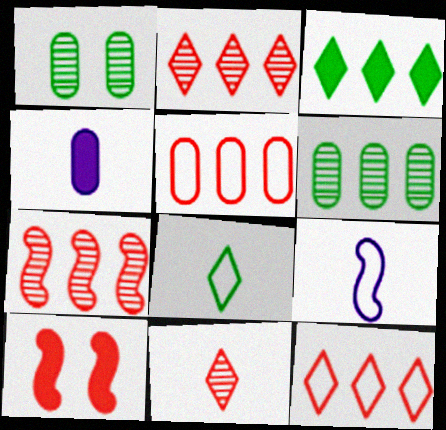[[1, 4, 5], 
[3, 4, 10], 
[5, 10, 11]]